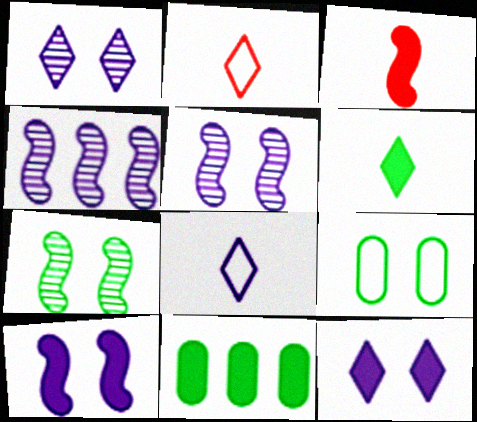[[2, 5, 11], 
[3, 11, 12]]